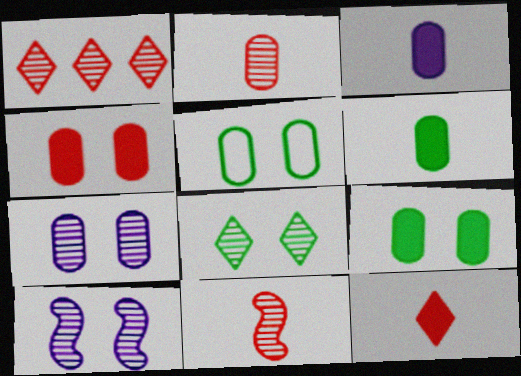[[4, 5, 7]]